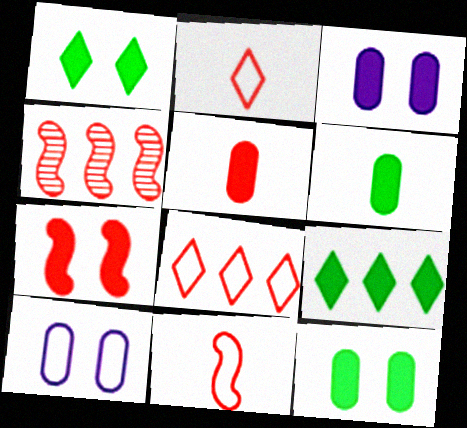[[1, 3, 7], 
[4, 7, 11]]